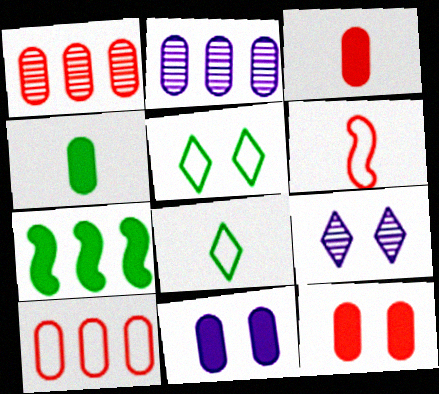[]